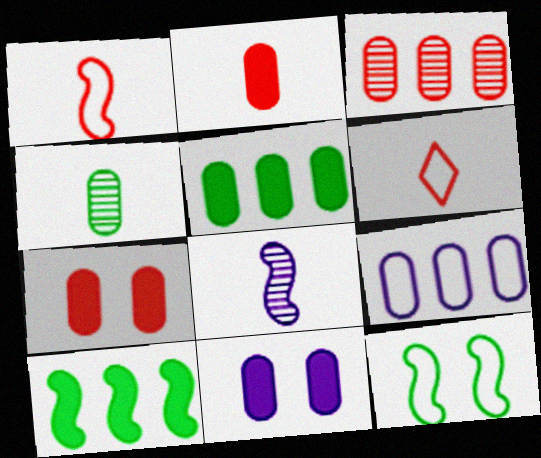[[2, 5, 11], 
[3, 5, 9], 
[4, 7, 9], 
[6, 9, 12]]